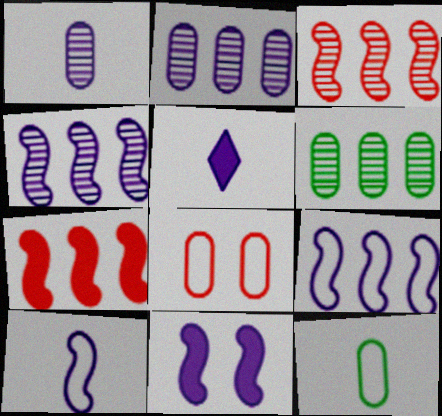[[1, 5, 10], 
[4, 10, 11]]